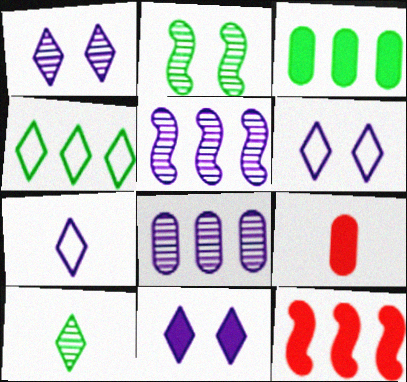[[1, 6, 11], 
[4, 8, 12]]